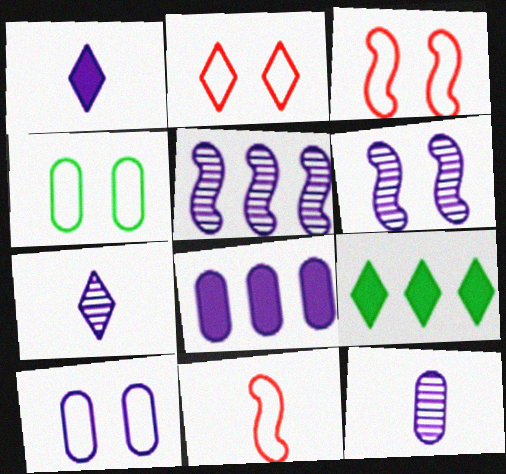[[1, 5, 10], 
[2, 7, 9], 
[3, 9, 12], 
[8, 10, 12]]